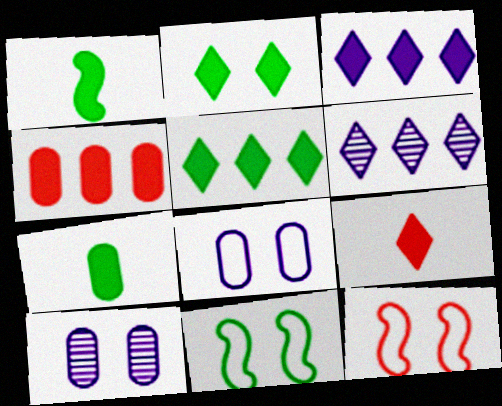[[2, 3, 9], 
[2, 10, 12], 
[6, 7, 12]]